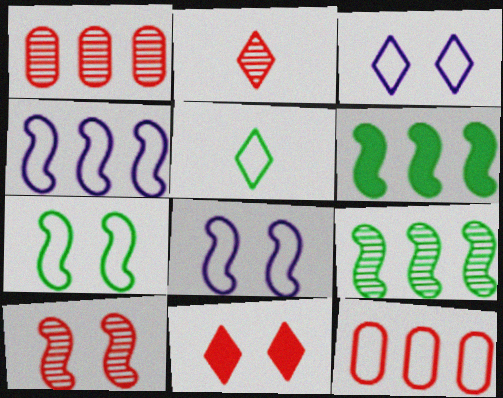[[1, 2, 10], 
[5, 8, 12]]